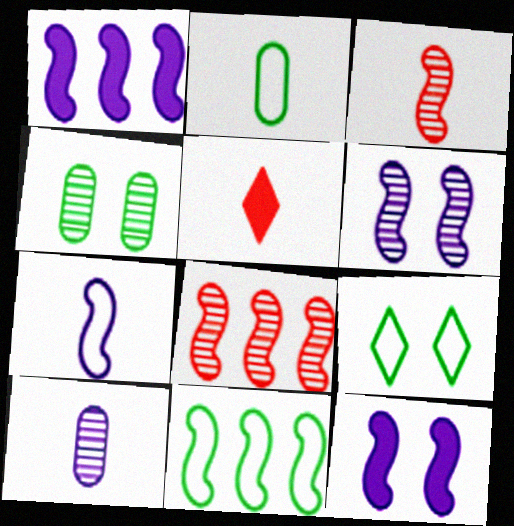[[1, 6, 7], 
[1, 8, 11], 
[2, 9, 11], 
[3, 11, 12]]